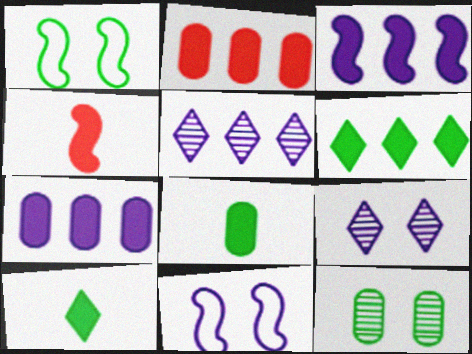[[2, 3, 6]]